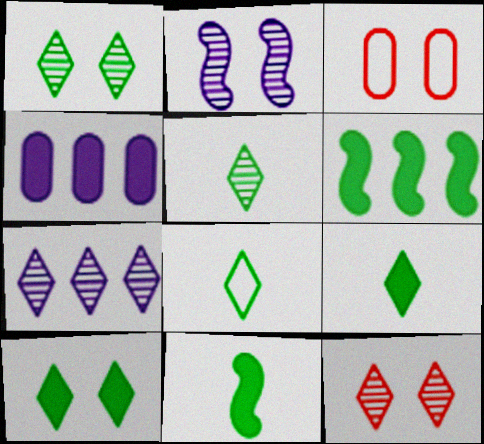[[2, 3, 10], 
[3, 7, 11], 
[5, 7, 12], 
[5, 8, 9]]